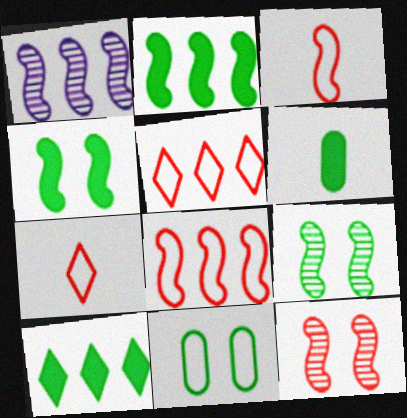[[1, 2, 8], 
[1, 3, 4], 
[4, 6, 10]]